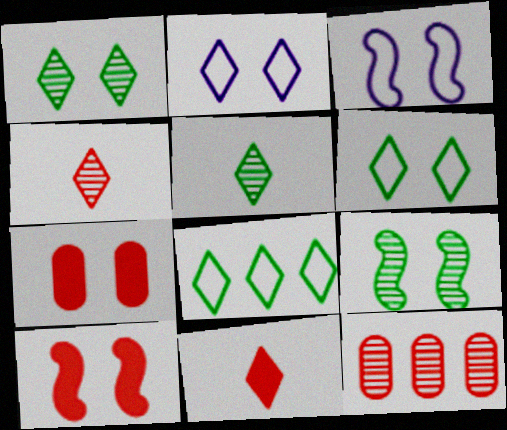[[1, 3, 7], 
[2, 7, 9], 
[3, 9, 10]]